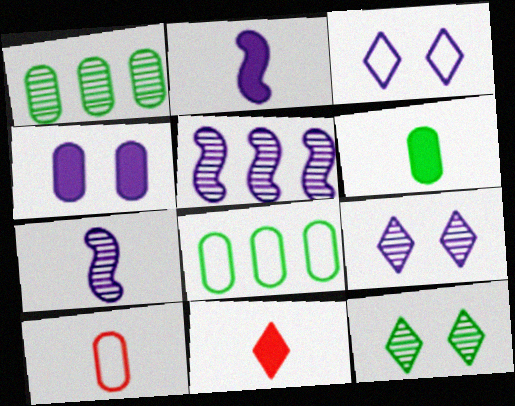[[1, 4, 10], 
[2, 6, 11]]